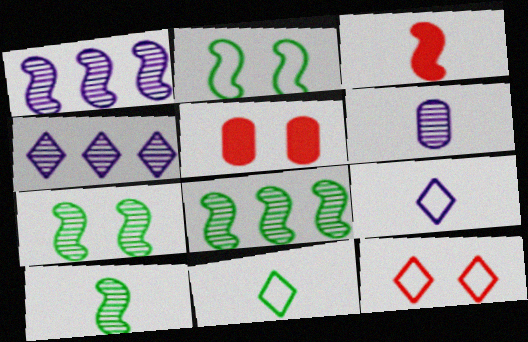[[1, 2, 3], 
[1, 5, 11], 
[3, 6, 11], 
[5, 8, 9], 
[7, 8, 10]]